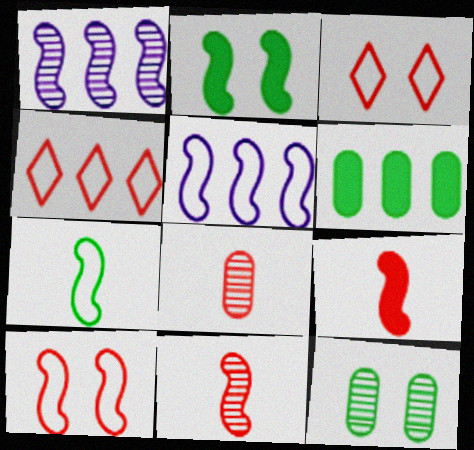[[1, 4, 6], 
[2, 5, 11], 
[5, 7, 10]]